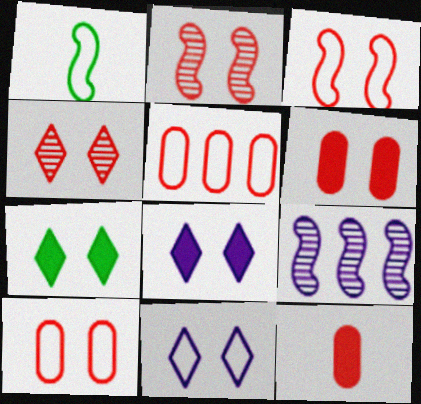[[1, 5, 11], 
[3, 4, 6], 
[4, 7, 11]]